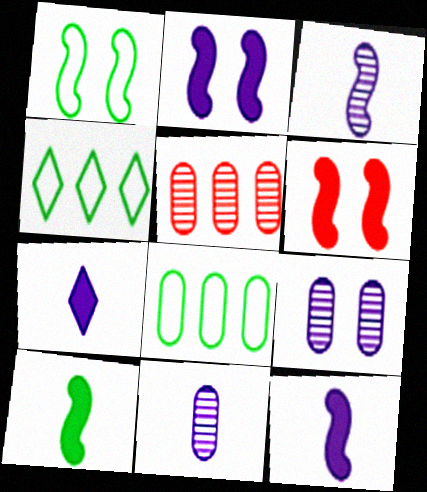[[1, 5, 7], 
[4, 6, 11]]